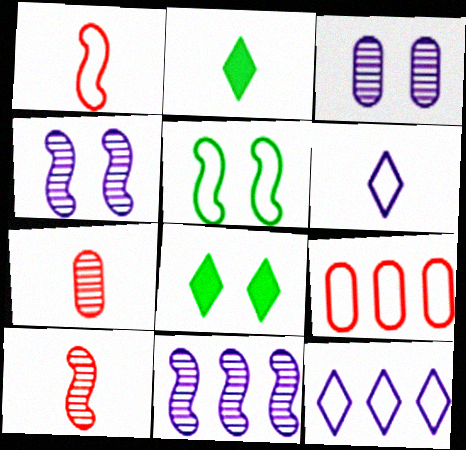[[2, 4, 9], 
[5, 6, 9]]